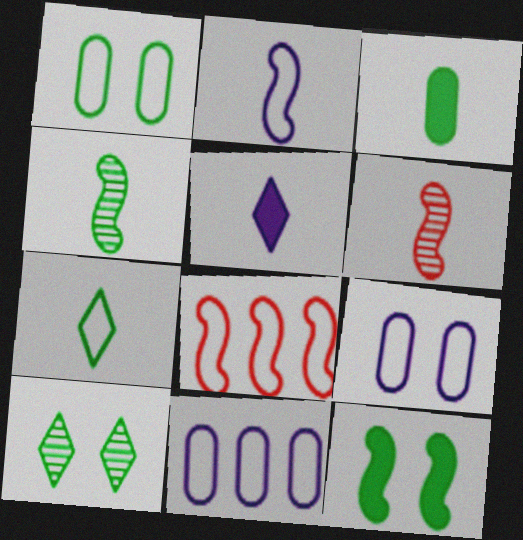[[1, 10, 12], 
[3, 4, 7], 
[7, 8, 9]]